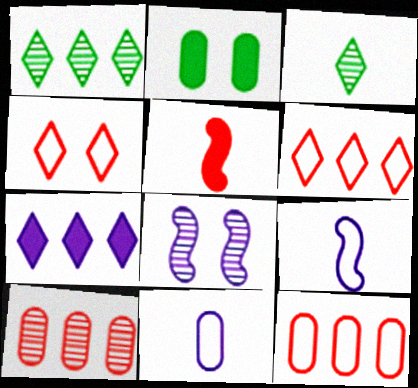[[1, 6, 7], 
[2, 4, 8], 
[2, 5, 7], 
[2, 10, 11], 
[3, 4, 7], 
[3, 5, 11], 
[3, 8, 10], 
[4, 5, 10], 
[7, 8, 11]]